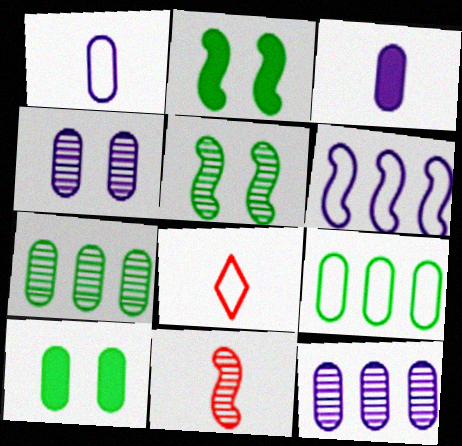[[2, 6, 11], 
[2, 8, 12]]